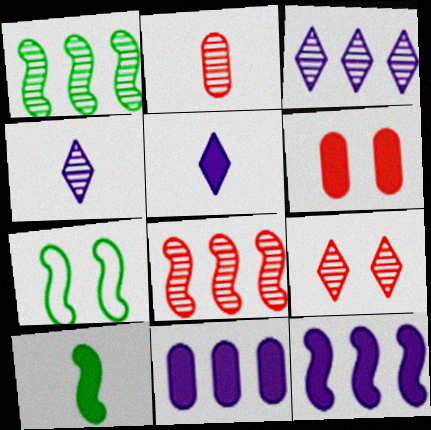[[1, 7, 10], 
[2, 8, 9]]